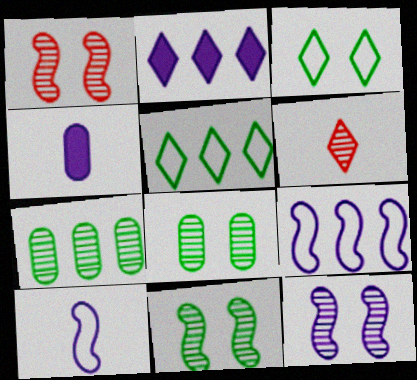[[1, 4, 5], 
[1, 11, 12], 
[2, 3, 6], 
[6, 7, 12]]